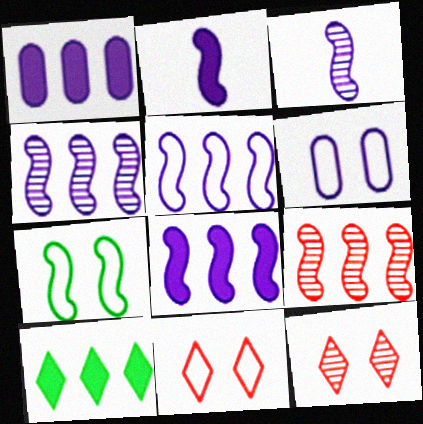[[2, 7, 9], 
[4, 5, 8], 
[6, 7, 11]]